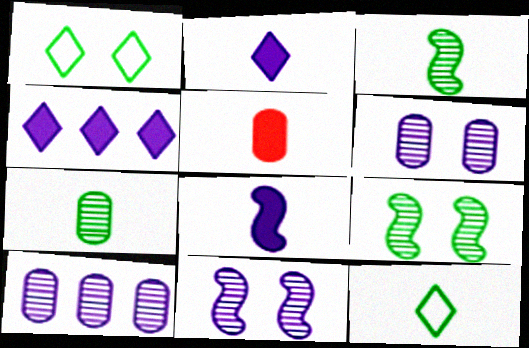[]